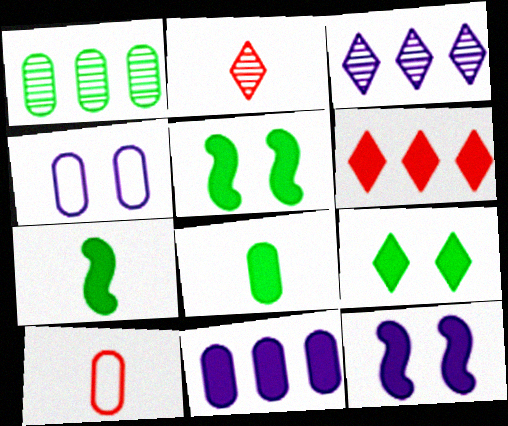[[3, 5, 10], 
[6, 8, 12]]